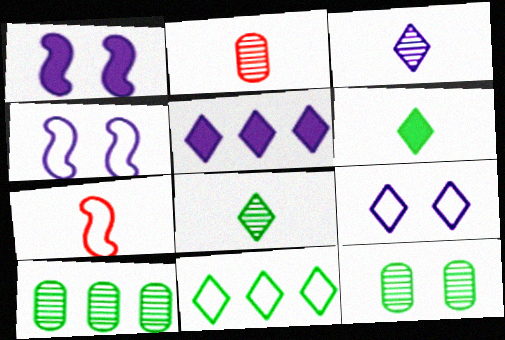[[1, 2, 11], 
[3, 5, 9], 
[5, 7, 12]]